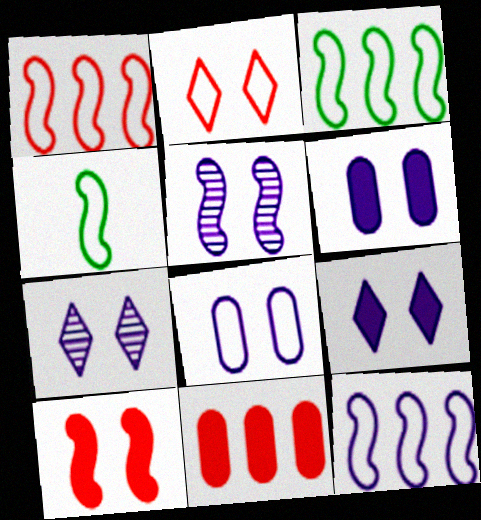[[1, 3, 12], 
[4, 7, 11], 
[5, 8, 9]]